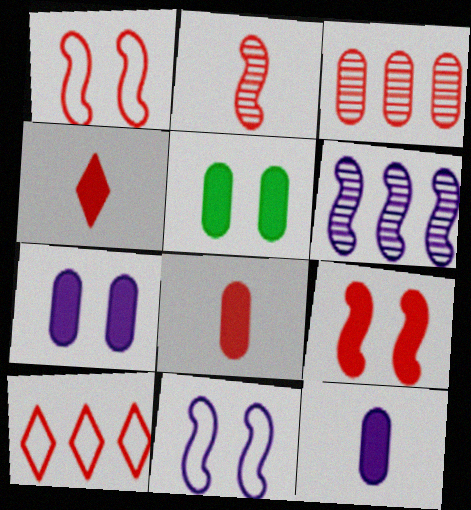[[1, 3, 4]]